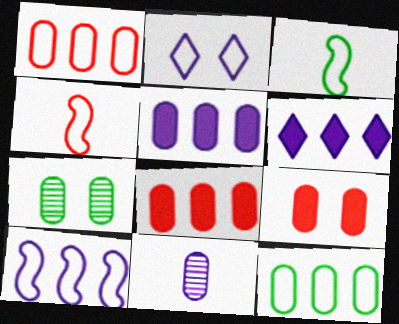[[1, 2, 3], 
[2, 4, 12], 
[4, 6, 7], 
[9, 11, 12]]